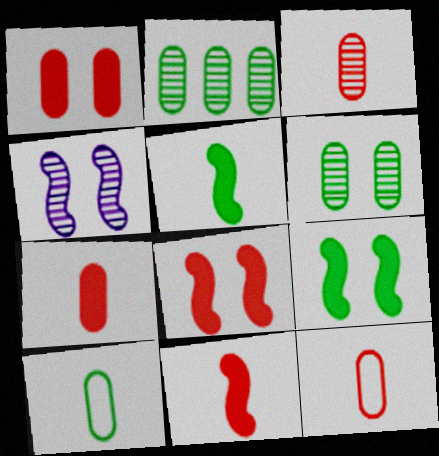[[3, 7, 12]]